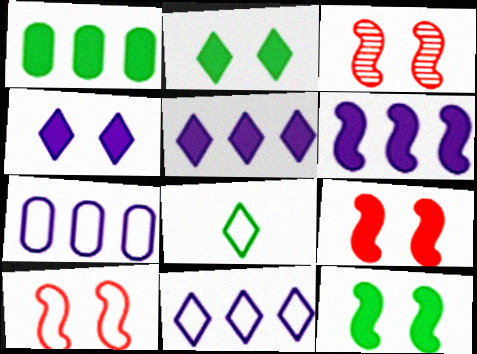[[3, 9, 10], 
[7, 8, 10]]